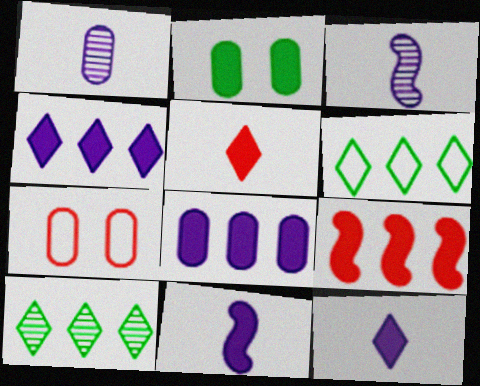[[2, 9, 12], 
[7, 10, 11]]